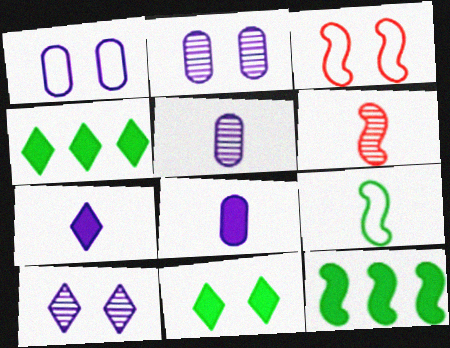[[1, 4, 6], 
[2, 3, 11], 
[3, 4, 5]]